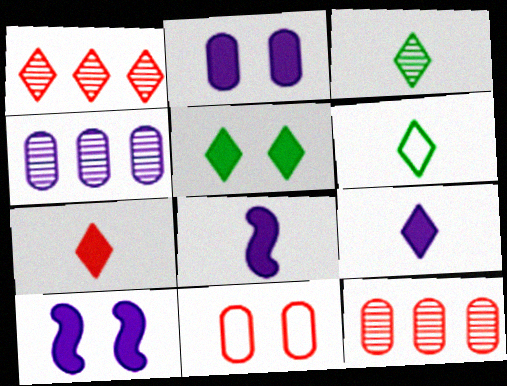[[6, 10, 12]]